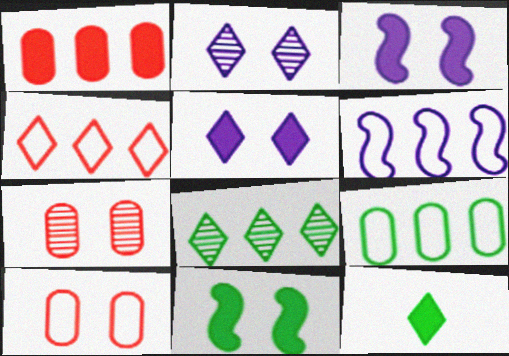[[1, 3, 12], 
[1, 6, 8], 
[2, 4, 12], 
[2, 10, 11], 
[4, 6, 9], 
[6, 7, 12]]